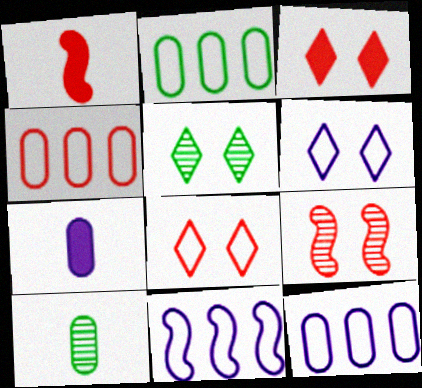[[1, 5, 12], 
[2, 4, 12], 
[3, 5, 6], 
[3, 10, 11]]